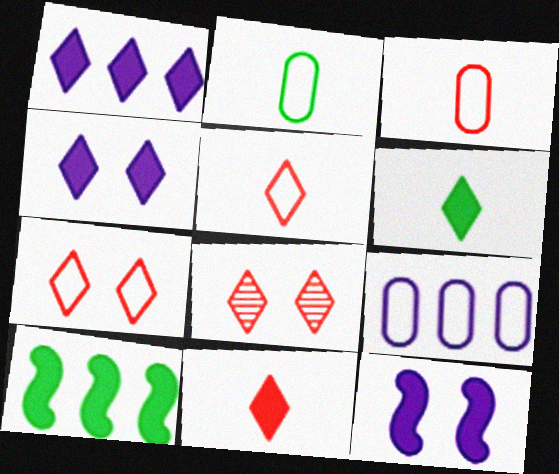[]